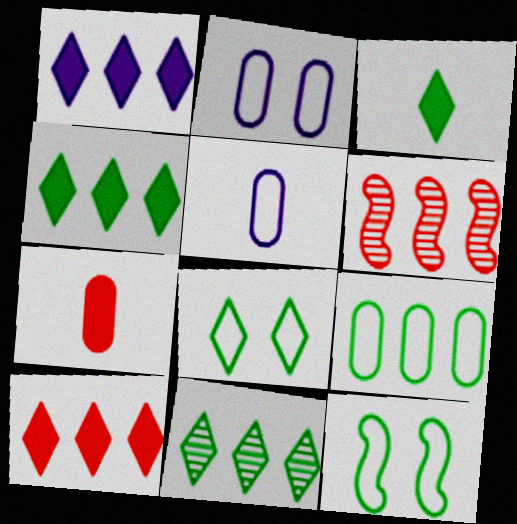[[1, 4, 10], 
[1, 6, 9], 
[2, 3, 6], 
[3, 8, 11]]